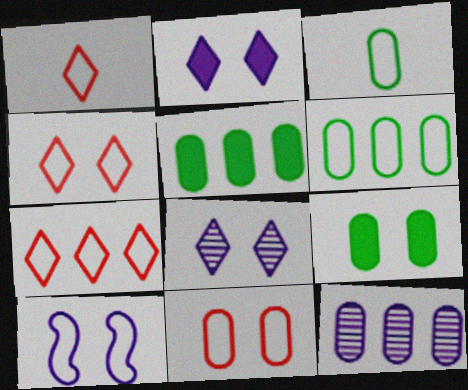[[1, 4, 7], 
[1, 6, 10], 
[3, 7, 10]]